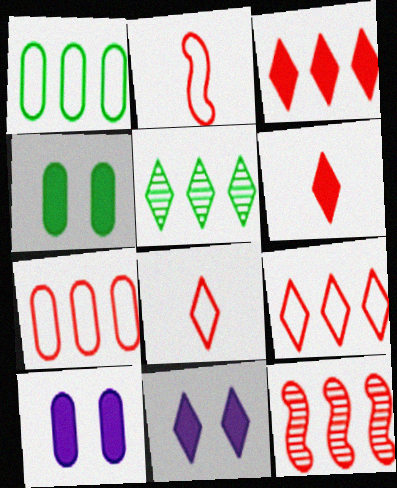[[2, 5, 10], 
[3, 7, 12], 
[5, 8, 11]]